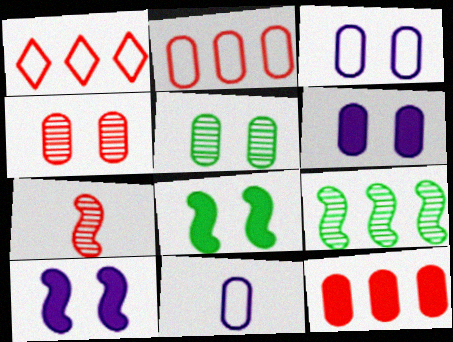[[5, 11, 12]]